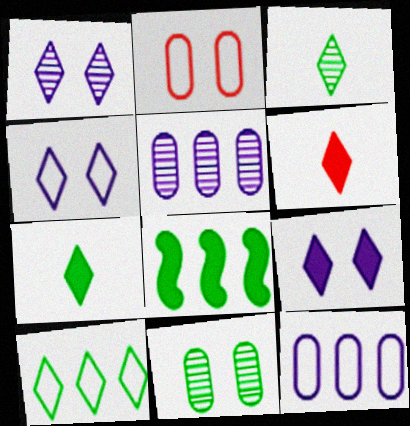[[1, 4, 9], 
[1, 6, 10]]